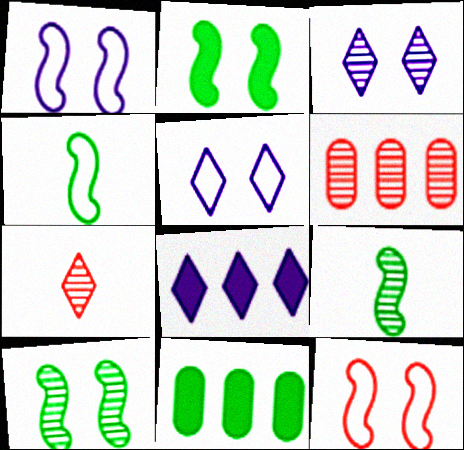[[1, 7, 11], 
[3, 6, 9]]